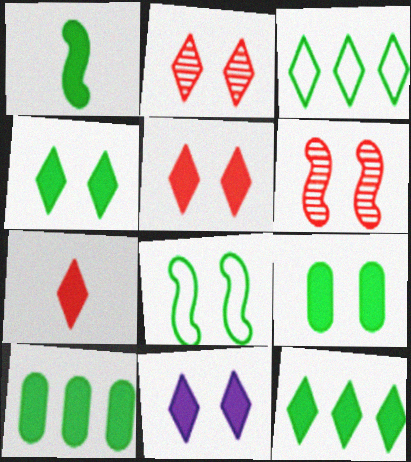[[1, 4, 10], 
[1, 9, 12], 
[4, 5, 11], 
[7, 11, 12]]